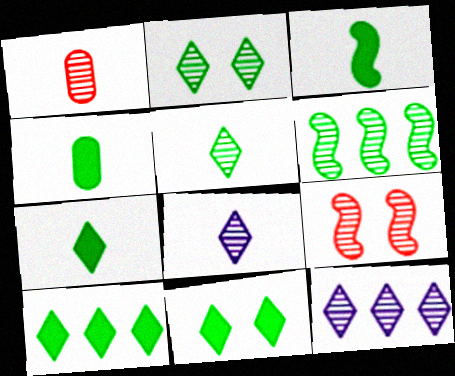[[3, 4, 7], 
[7, 10, 11]]